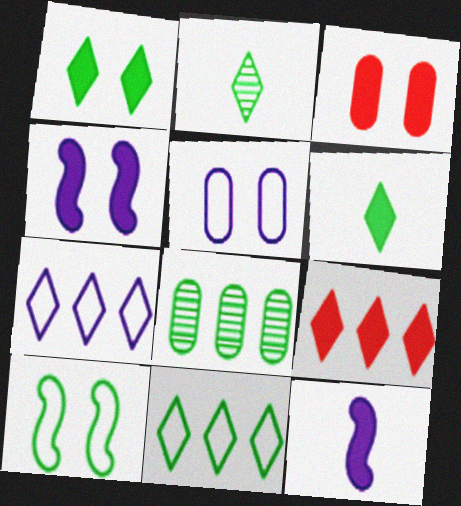[[1, 2, 11], 
[1, 3, 4], 
[6, 8, 10]]